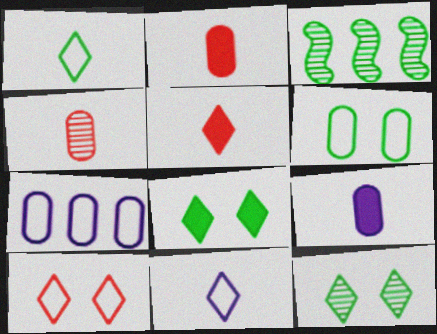[[3, 9, 10]]